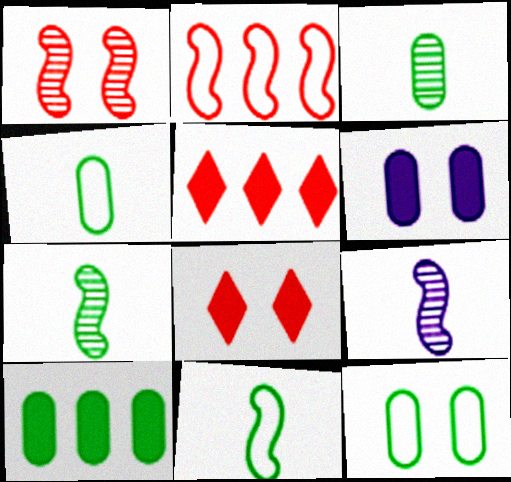[[3, 10, 12], 
[5, 9, 12]]